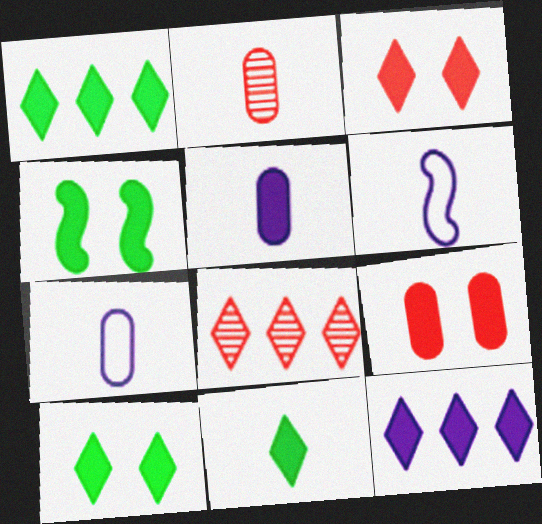[[1, 10, 11], 
[2, 6, 11], 
[3, 11, 12], 
[4, 7, 8]]